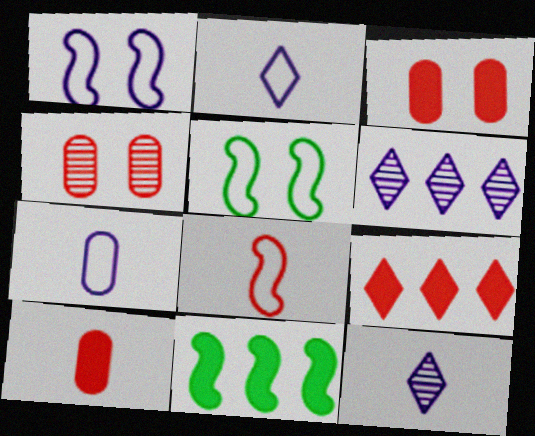[[2, 4, 11], 
[4, 8, 9], 
[5, 6, 10]]